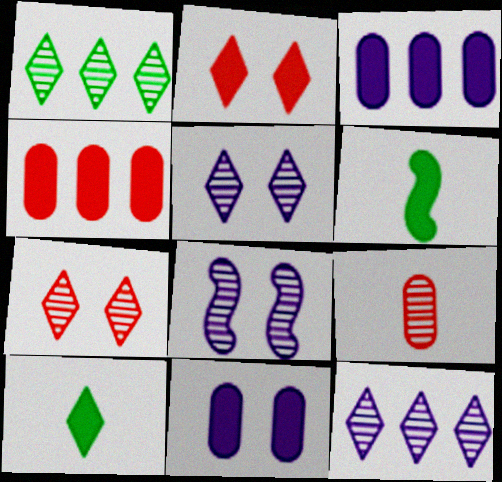[[1, 8, 9], 
[2, 3, 6]]